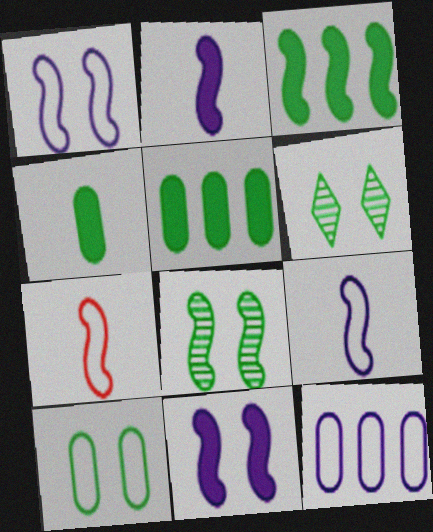[]